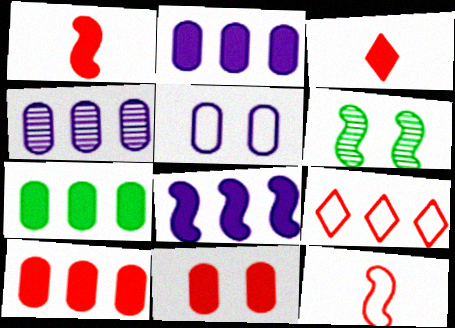[[2, 7, 10], 
[6, 8, 12]]